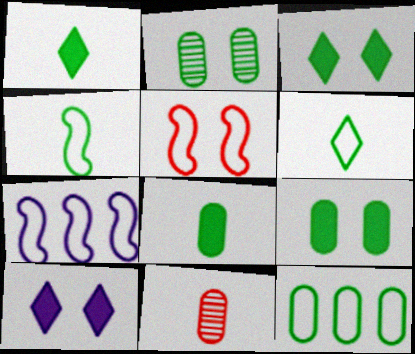[[2, 5, 10], 
[2, 8, 12], 
[3, 7, 11], 
[4, 5, 7]]